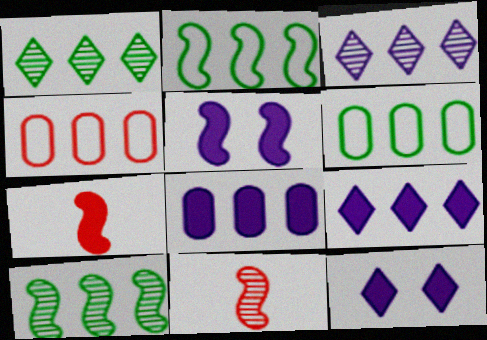[[2, 5, 11], 
[4, 9, 10], 
[6, 11, 12]]